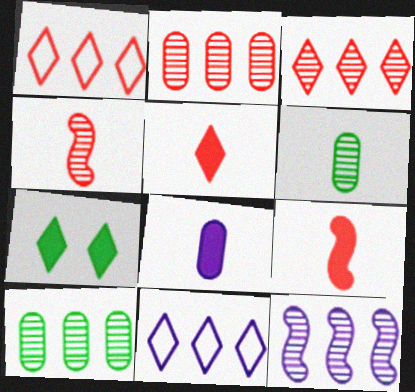[[3, 10, 12]]